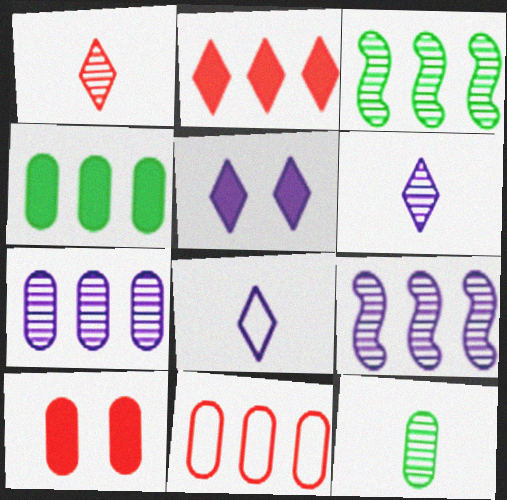[[3, 8, 10], 
[4, 7, 11]]